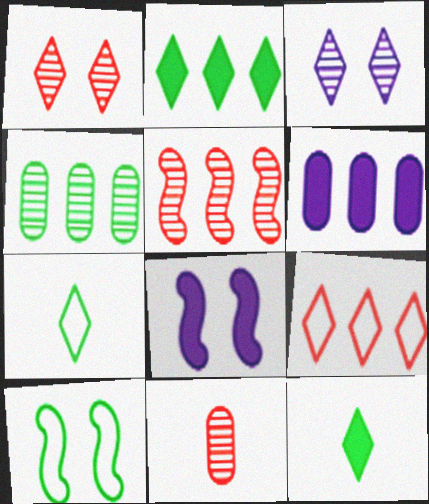[[1, 5, 11], 
[3, 9, 12], 
[4, 10, 12]]